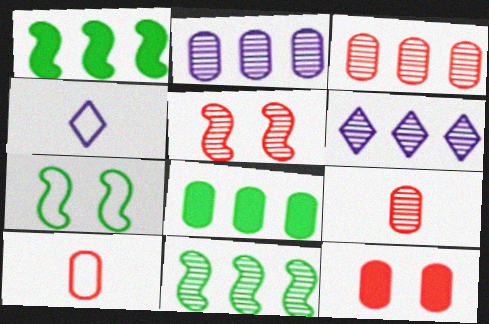[[3, 6, 11], 
[3, 10, 12], 
[4, 5, 8], 
[4, 11, 12]]